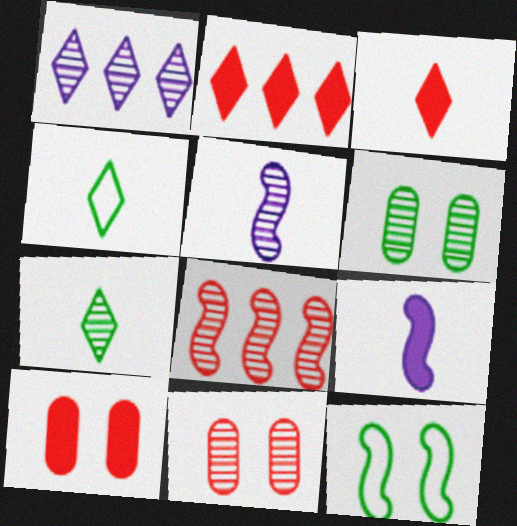[[8, 9, 12]]